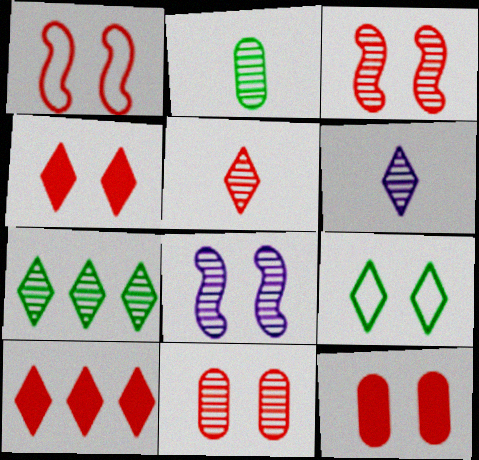[[1, 4, 11], 
[6, 9, 10], 
[8, 9, 12]]